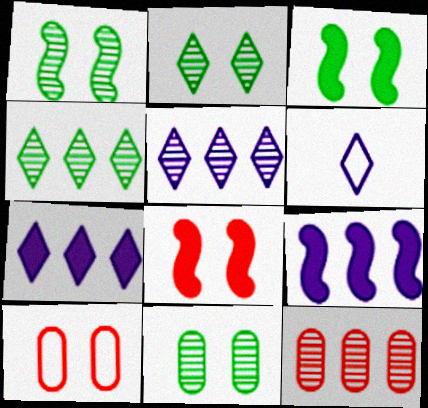[[1, 2, 11], 
[3, 6, 12]]